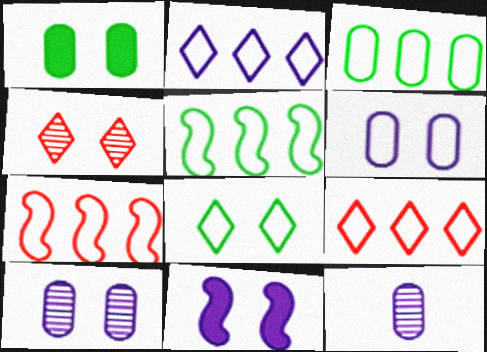[[2, 3, 7], 
[2, 11, 12]]